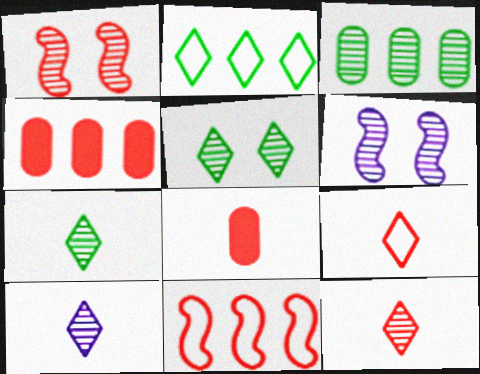[[1, 3, 10], 
[1, 4, 9], 
[2, 6, 8], 
[3, 6, 12], 
[7, 10, 12]]